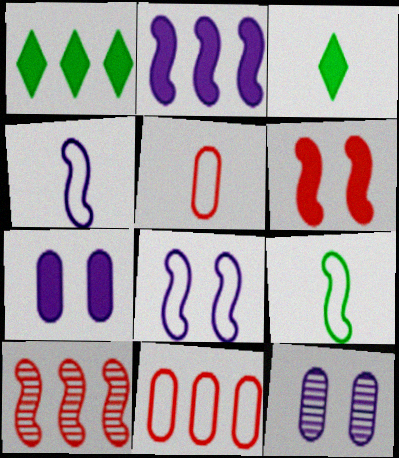[]